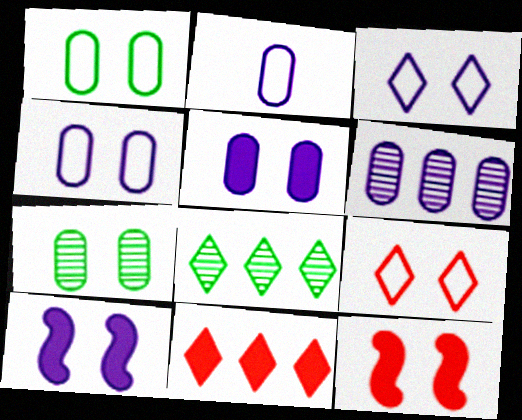[[2, 5, 6], 
[2, 8, 12], 
[3, 7, 12], 
[7, 9, 10]]